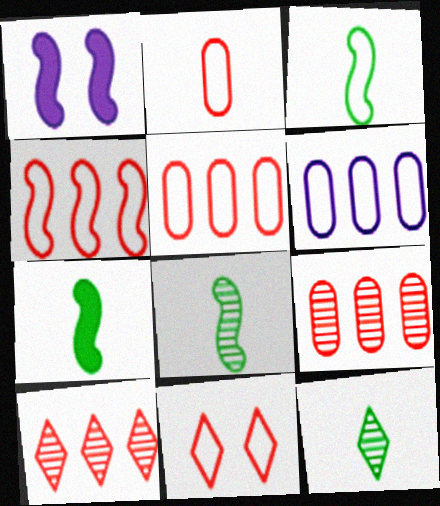[[1, 4, 8], 
[1, 5, 12], 
[2, 4, 11], 
[3, 6, 11], 
[3, 7, 8]]